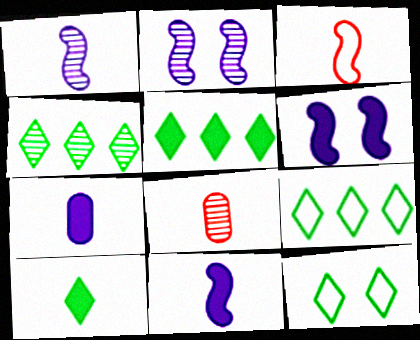[[2, 4, 8], 
[4, 5, 9], 
[4, 10, 12], 
[6, 8, 9]]